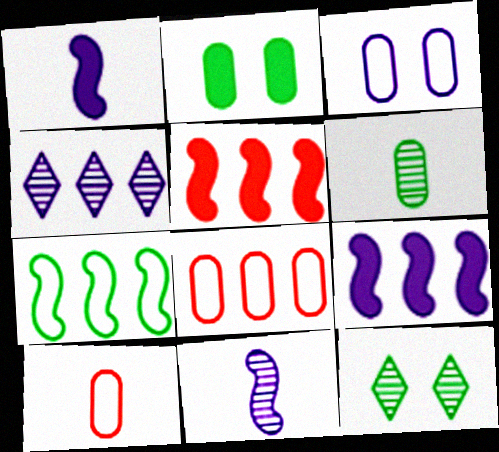[[1, 3, 4], 
[1, 8, 12], 
[9, 10, 12]]